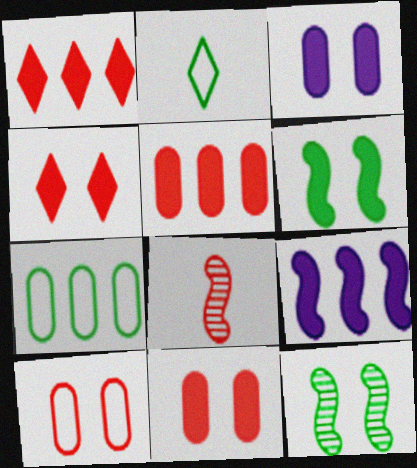[[1, 8, 10], 
[3, 4, 6]]